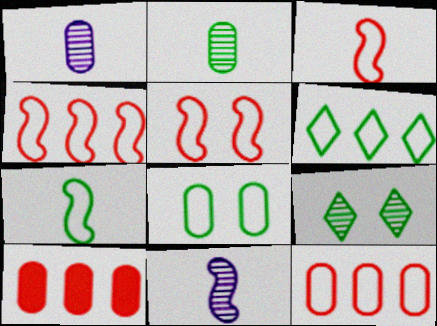[[1, 8, 10], 
[3, 4, 5], 
[6, 7, 8]]